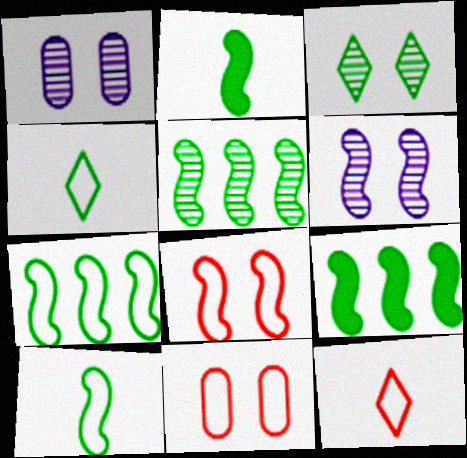[[1, 9, 12], 
[5, 7, 9]]